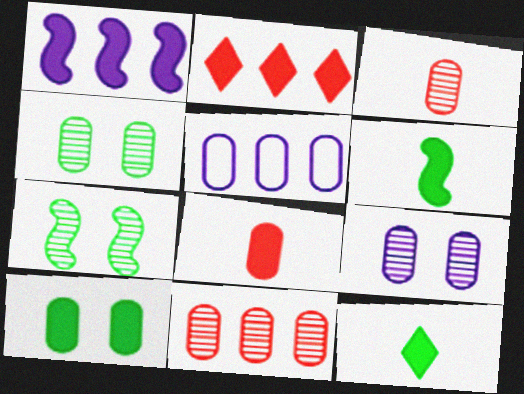[[3, 5, 10], 
[4, 5, 8]]